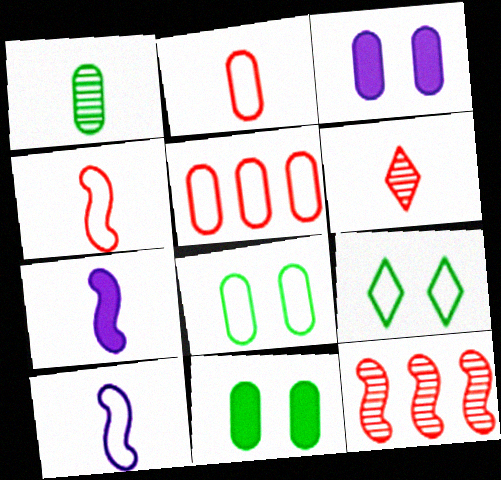[[1, 3, 5], 
[5, 9, 10]]